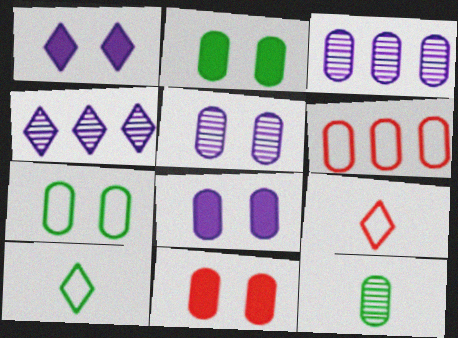[[2, 8, 11], 
[5, 7, 11], 
[6, 8, 12]]